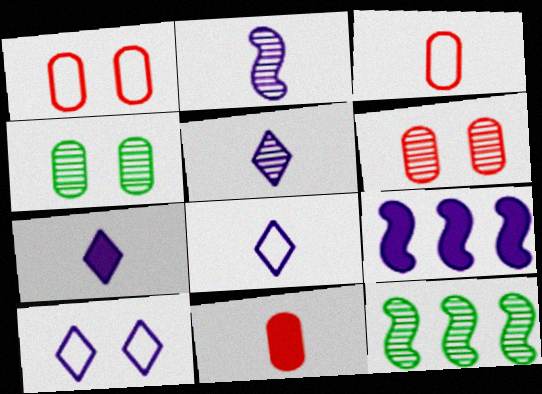[[1, 7, 12], 
[5, 6, 12], 
[5, 7, 8], 
[10, 11, 12]]